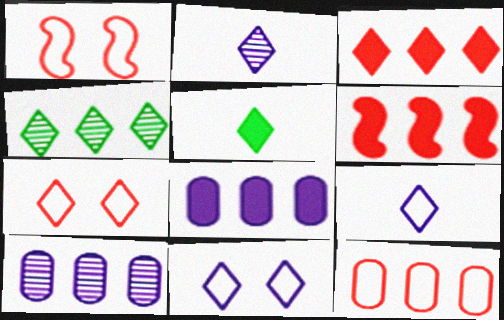[[1, 5, 10]]